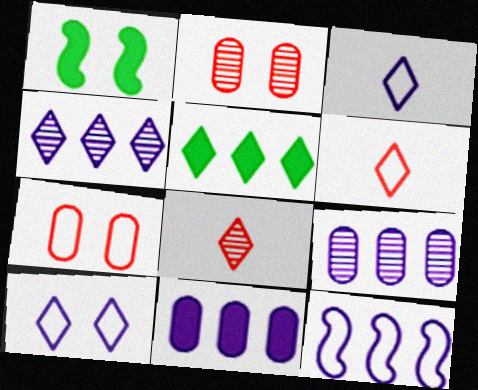[[1, 2, 10], 
[1, 6, 9], 
[4, 11, 12], 
[5, 8, 10]]